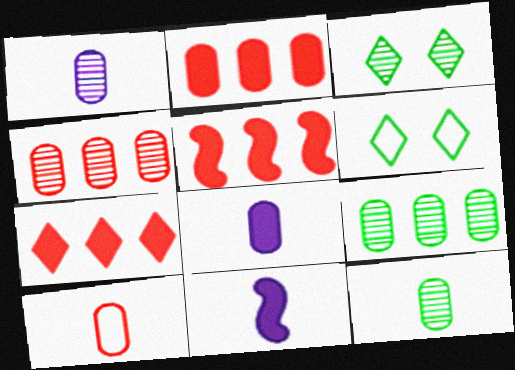[[1, 5, 6], 
[2, 5, 7], 
[4, 6, 11], 
[8, 10, 12]]